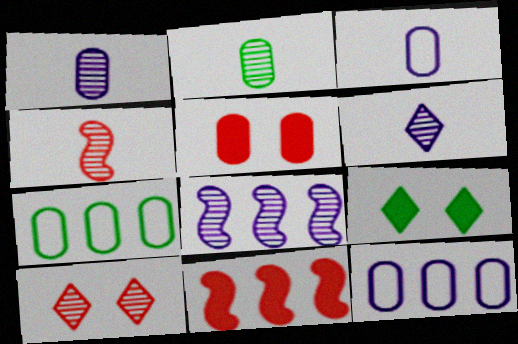[[1, 5, 7], 
[2, 4, 6], 
[2, 5, 12], 
[2, 8, 10], 
[4, 9, 12]]